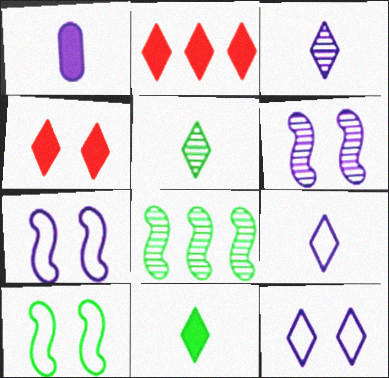[[2, 5, 12]]